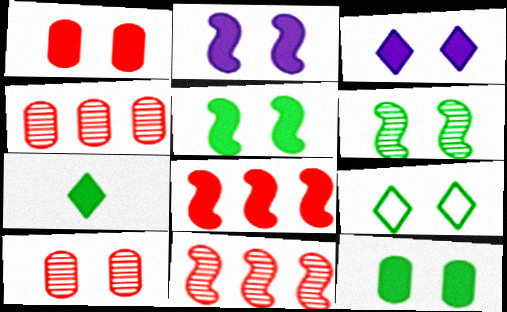[[1, 3, 5], 
[2, 9, 10], 
[6, 9, 12]]